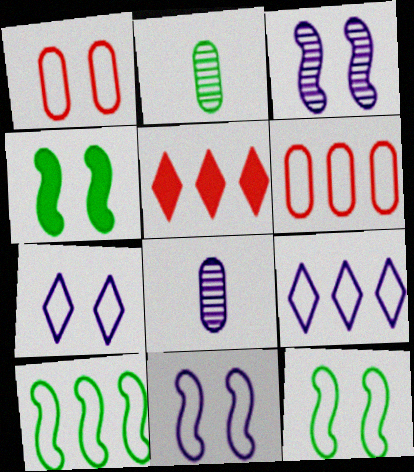[[1, 7, 12], 
[2, 5, 11], 
[5, 8, 12], 
[6, 9, 10]]